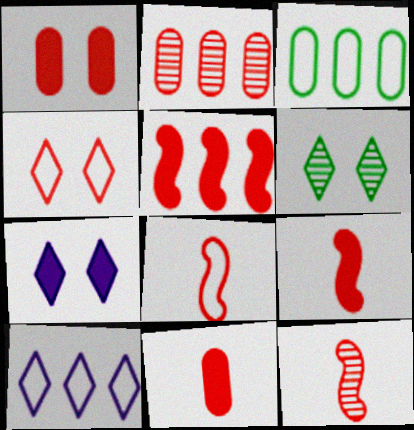[[2, 4, 9], 
[3, 7, 12], 
[4, 6, 7], 
[8, 9, 12]]